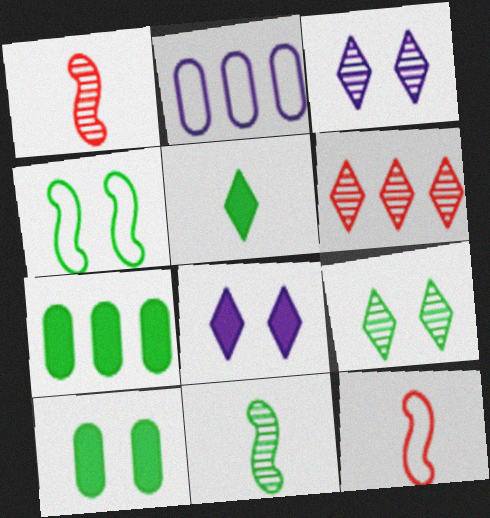[[3, 7, 12], 
[4, 9, 10]]